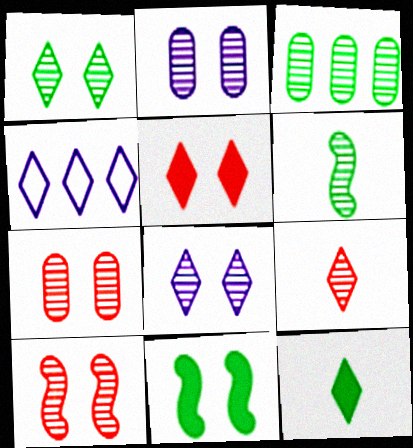[[1, 2, 10], 
[1, 3, 6]]